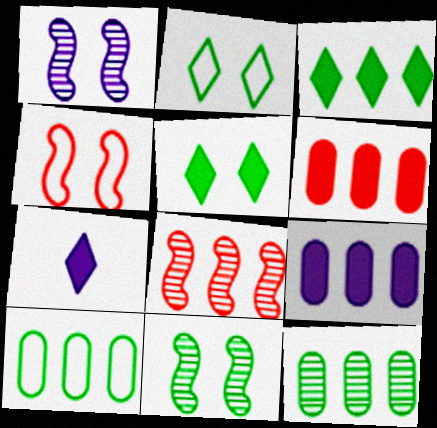[[4, 7, 12]]